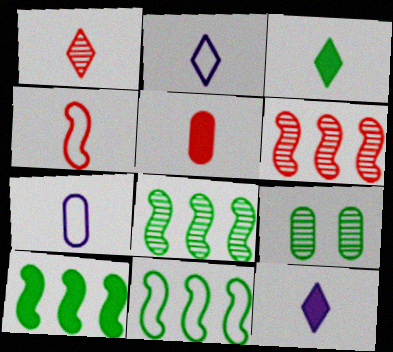[[1, 2, 3], 
[1, 4, 5], 
[3, 9, 11], 
[8, 10, 11]]